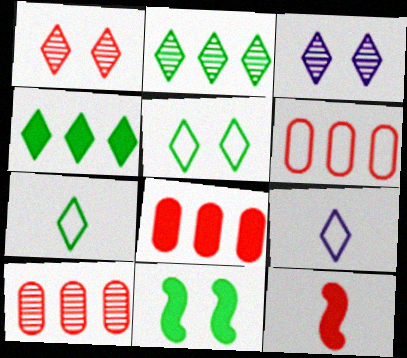[[1, 4, 9], 
[1, 6, 12], 
[6, 8, 10], 
[9, 10, 11]]